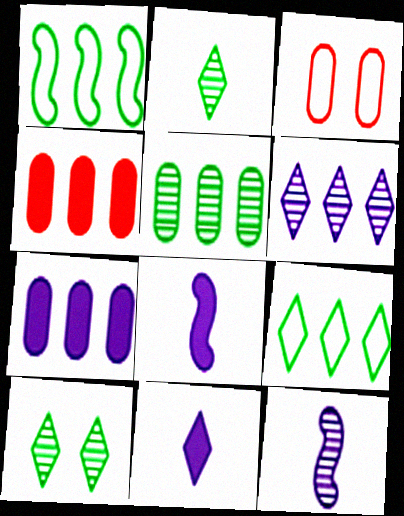[[1, 4, 6]]